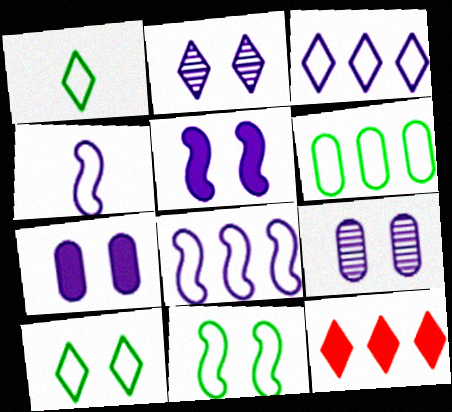[[1, 2, 12], 
[1, 6, 11]]